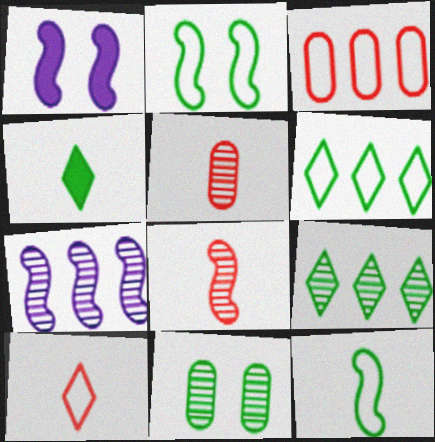[[1, 5, 6]]